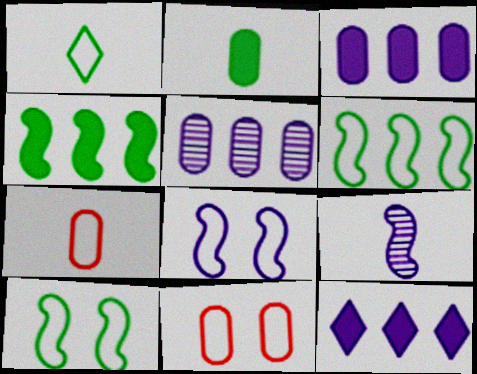[[2, 5, 11]]